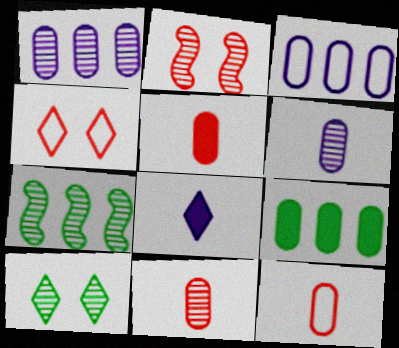[[5, 11, 12]]